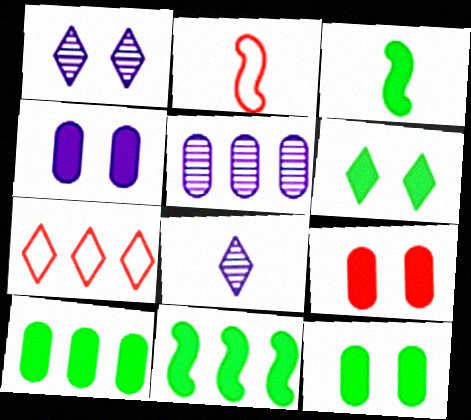[[1, 2, 10], 
[2, 5, 6], 
[3, 6, 10], 
[4, 9, 12], 
[5, 7, 11], 
[6, 7, 8]]